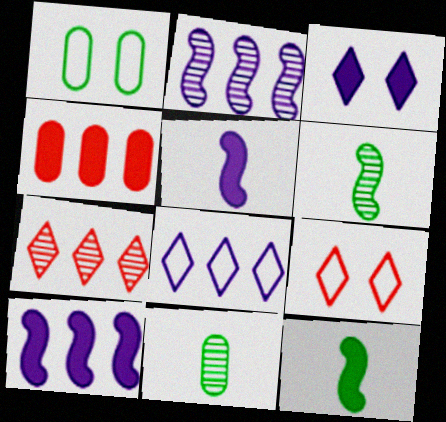[[1, 5, 7], 
[3, 4, 12], 
[9, 10, 11]]